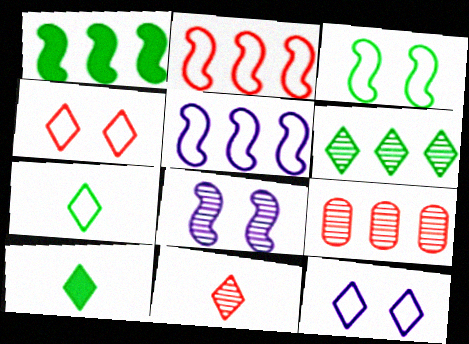[]